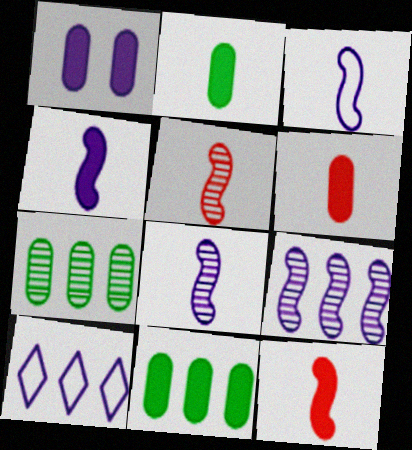[[1, 6, 11], 
[1, 8, 10], 
[3, 4, 8]]